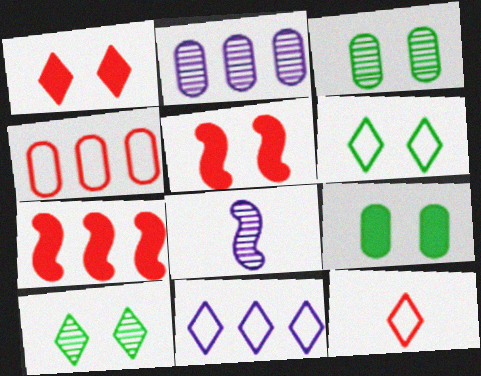[[6, 11, 12]]